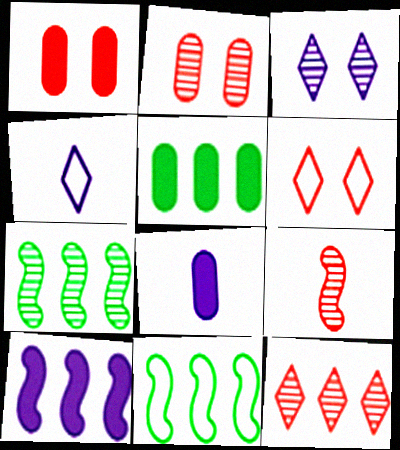[[1, 4, 7], 
[1, 5, 8], 
[2, 9, 12], 
[6, 7, 8]]